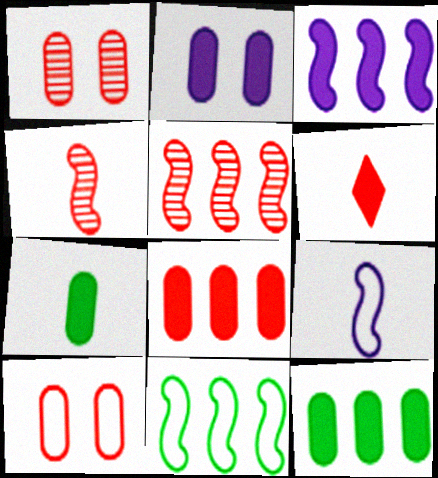[[2, 7, 8], 
[3, 5, 11], 
[5, 6, 10]]